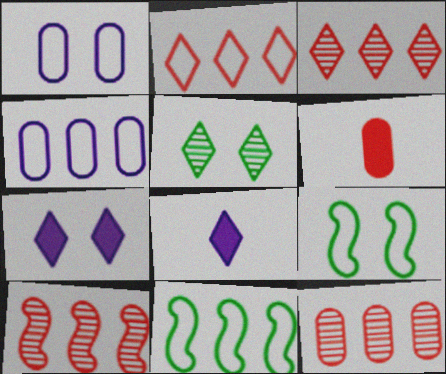[[2, 4, 11], 
[2, 5, 8], 
[3, 10, 12], 
[8, 9, 12]]